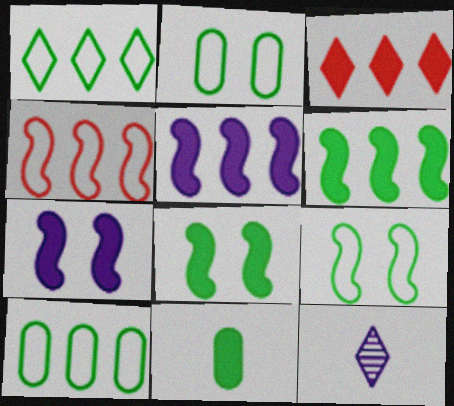[[3, 7, 11]]